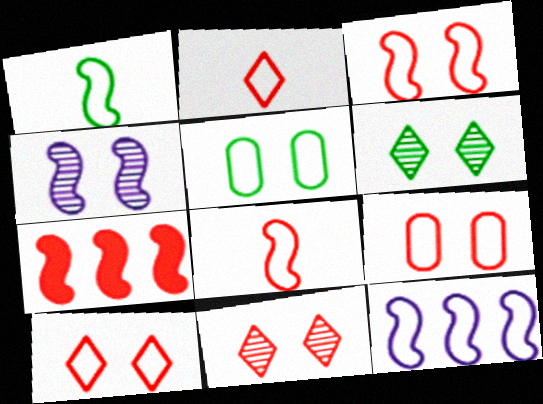[[1, 3, 12], 
[1, 4, 7], 
[2, 5, 12], 
[3, 9, 10]]